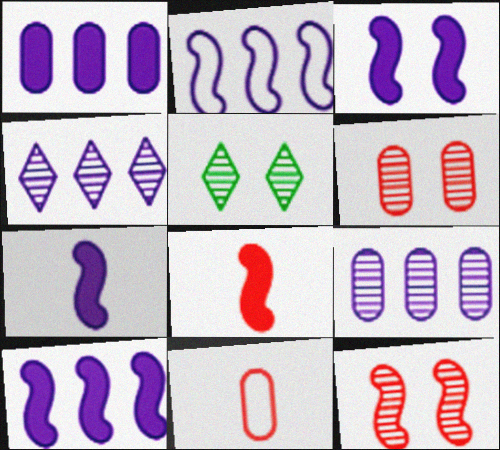[[1, 2, 4], 
[3, 7, 10], 
[5, 10, 11]]